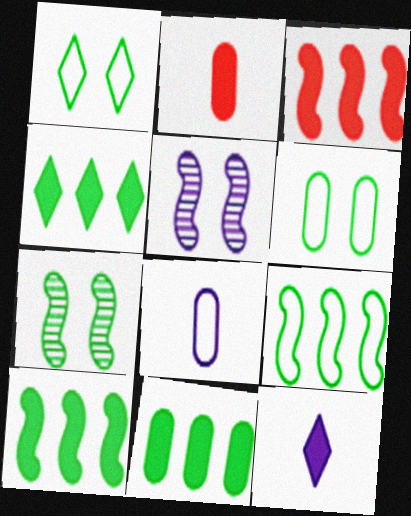[[4, 10, 11]]